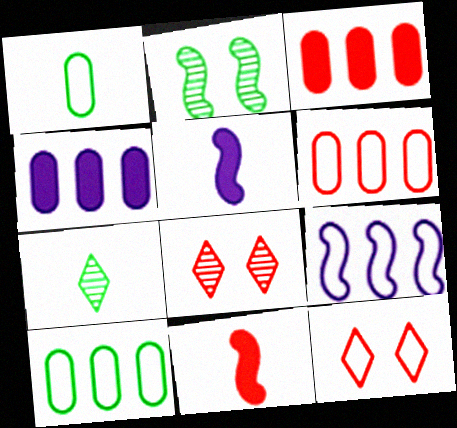[[1, 9, 12], 
[2, 9, 11], 
[5, 8, 10], 
[6, 8, 11]]